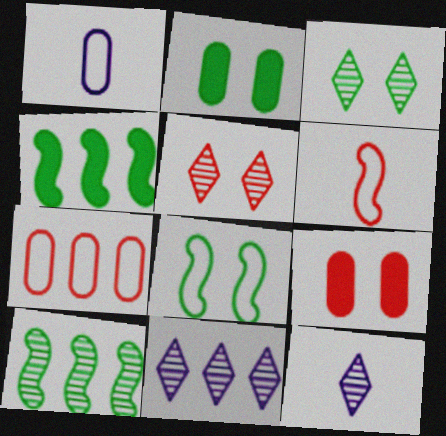[[1, 4, 5], 
[2, 3, 8], 
[2, 6, 11], 
[4, 7, 11]]